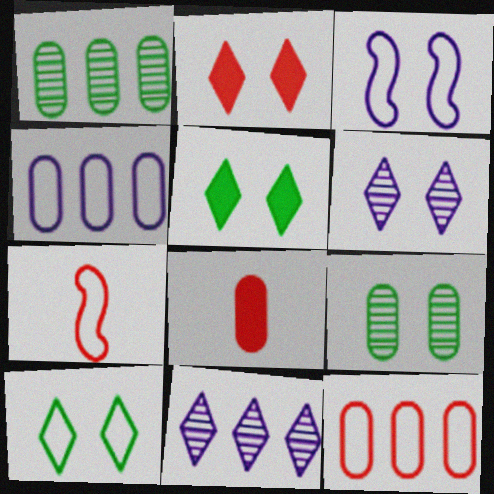[[2, 3, 9], 
[2, 6, 10], 
[4, 7, 10], 
[4, 8, 9]]